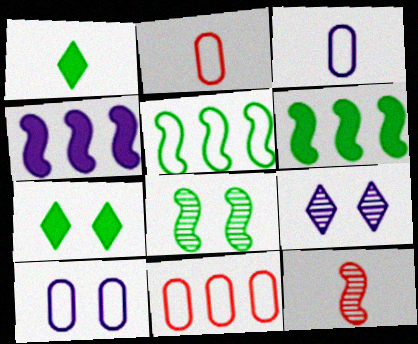[[1, 3, 12], 
[2, 6, 9], 
[3, 4, 9]]